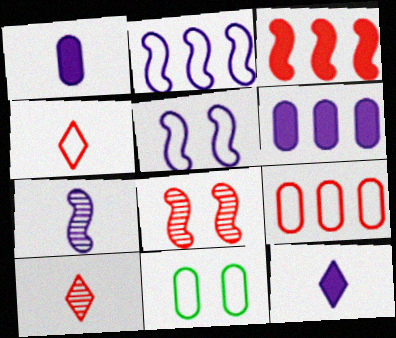[[2, 4, 11]]